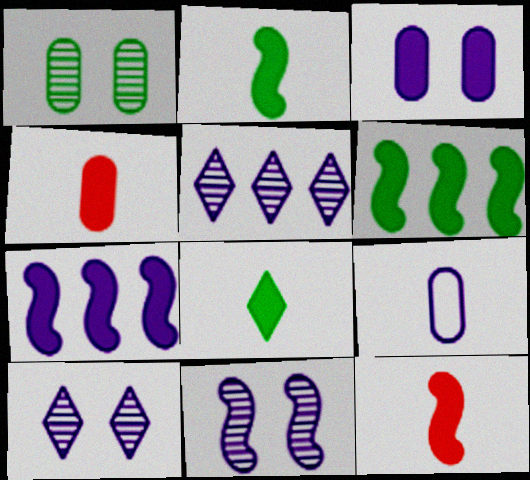[[7, 9, 10]]